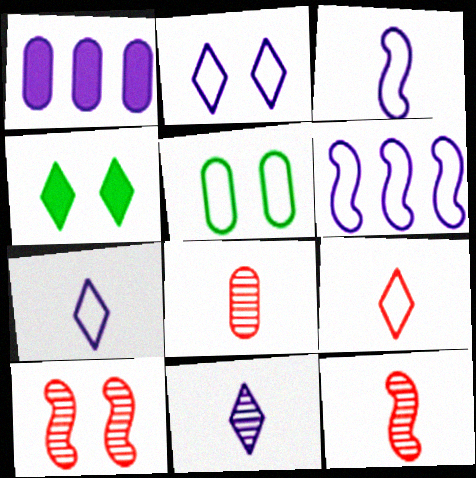[[1, 5, 8], 
[4, 6, 8], 
[5, 6, 9]]